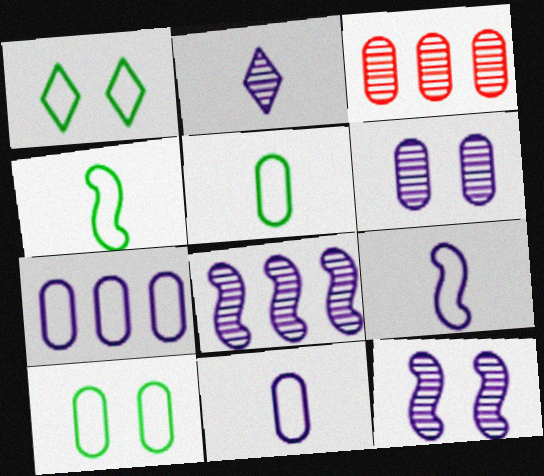[[2, 6, 8]]